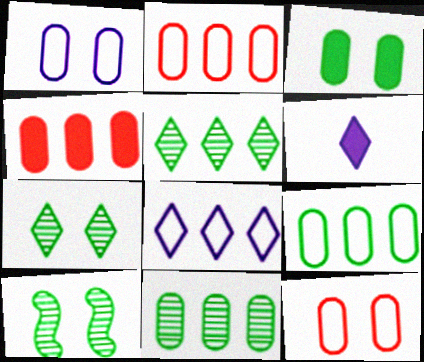[[2, 6, 10]]